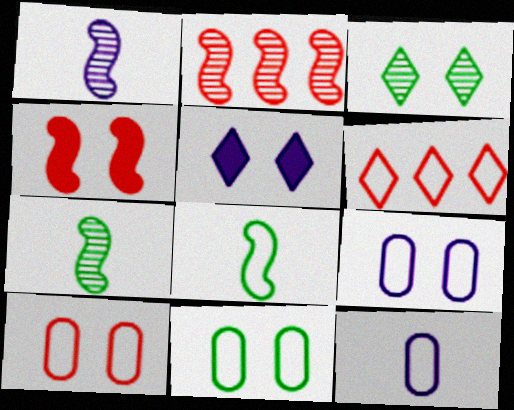[[3, 4, 9], 
[6, 8, 9], 
[9, 10, 11]]